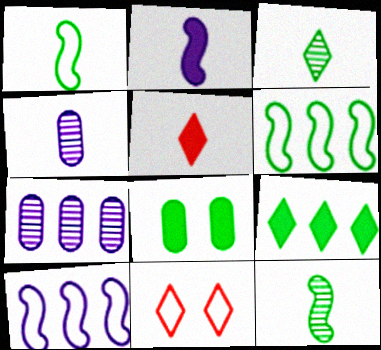[[1, 4, 5], 
[3, 6, 8]]